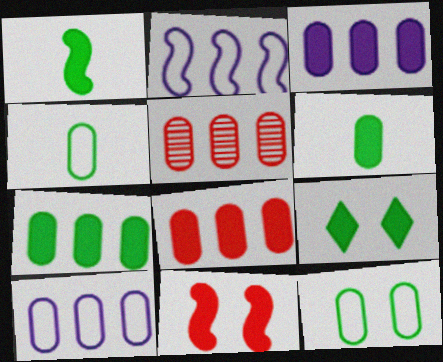[[1, 7, 9], 
[3, 7, 8], 
[5, 7, 10]]